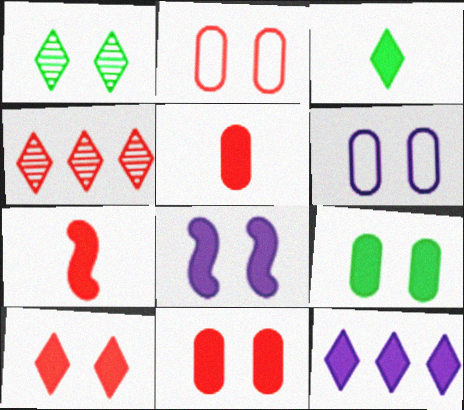[[1, 2, 8], 
[2, 4, 7], 
[3, 10, 12], 
[7, 9, 12], 
[8, 9, 10]]